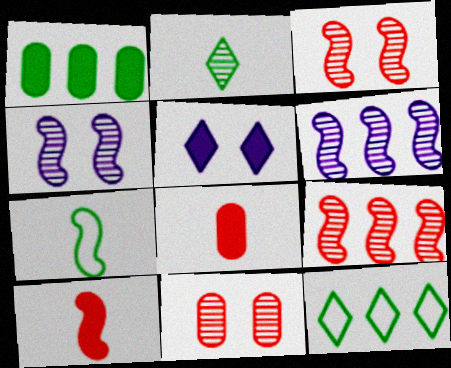[[1, 5, 10], 
[2, 6, 11], 
[4, 8, 12]]